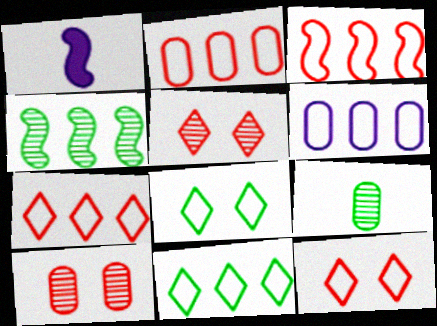[[1, 10, 11], 
[2, 3, 7], 
[3, 6, 11]]